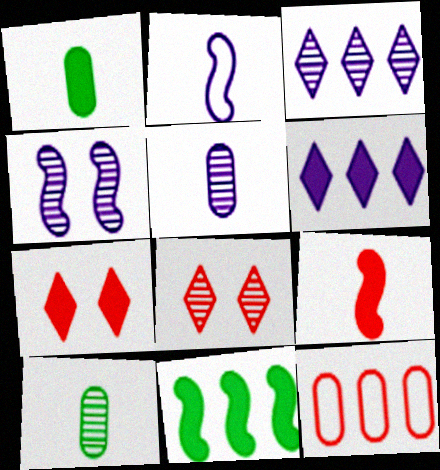[[3, 4, 5], 
[3, 11, 12], 
[8, 9, 12]]